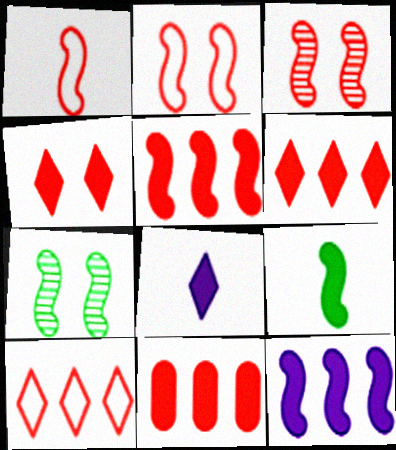[[1, 3, 5], 
[1, 7, 12], 
[5, 6, 11]]